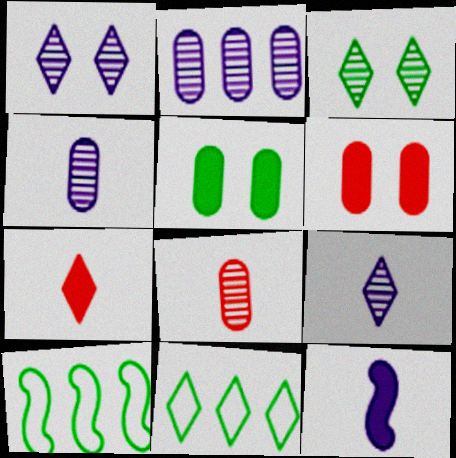[[1, 7, 11], 
[6, 9, 10]]